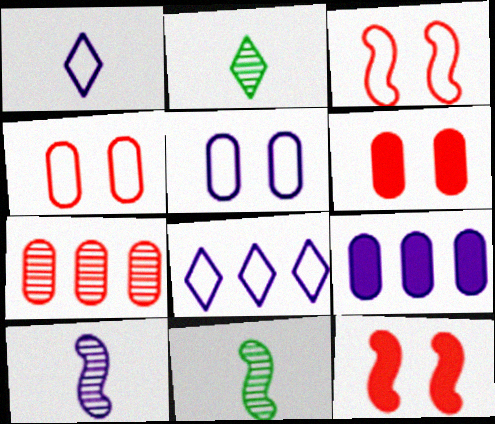[[2, 3, 9], 
[6, 8, 11]]